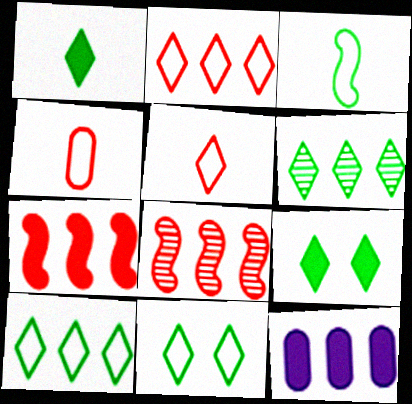[[1, 6, 11], 
[8, 10, 12]]